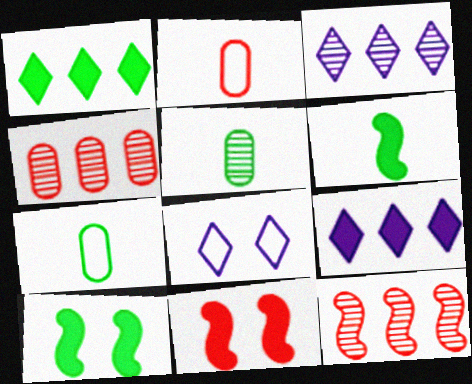[[2, 3, 10], 
[3, 7, 11], 
[4, 6, 8]]